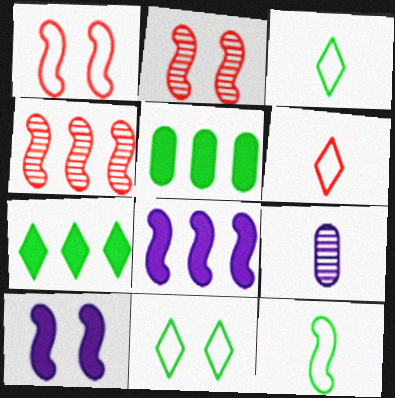[[1, 7, 9], 
[2, 8, 12], 
[4, 10, 12]]